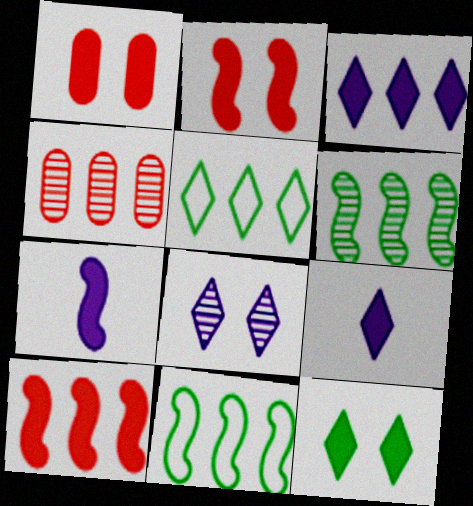[[3, 4, 11]]